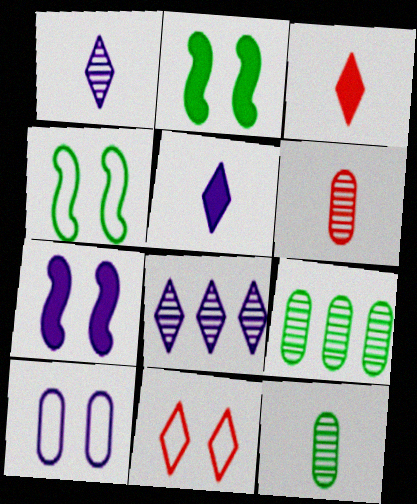[[4, 10, 11]]